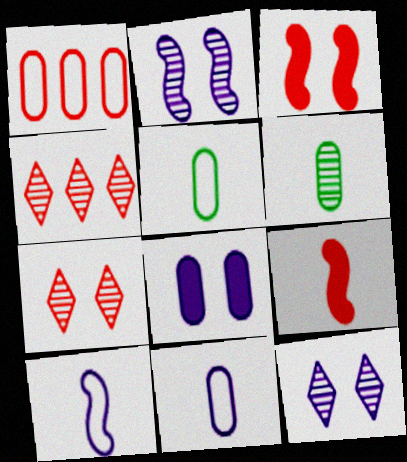[[1, 6, 8], 
[1, 7, 9], 
[2, 4, 6]]